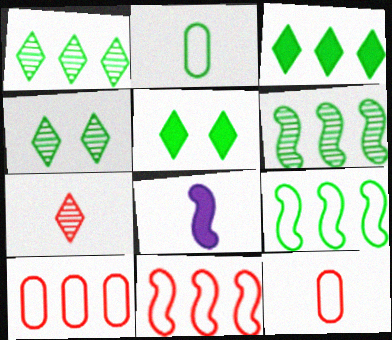[[2, 5, 6], 
[2, 7, 8], 
[4, 8, 10]]